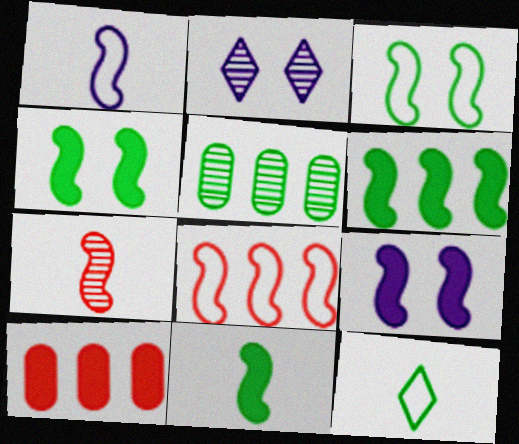[[1, 3, 8], 
[1, 7, 11], 
[2, 5, 7], 
[4, 5, 12], 
[4, 6, 11]]